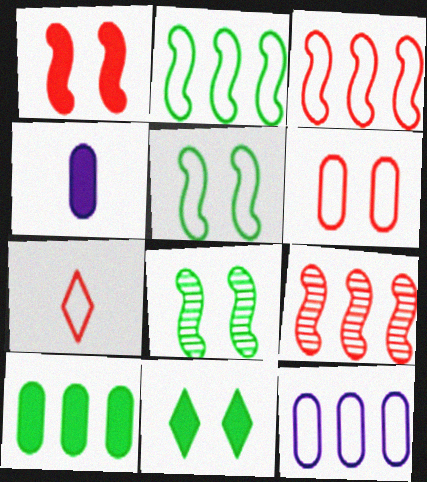[[3, 6, 7], 
[5, 7, 12]]